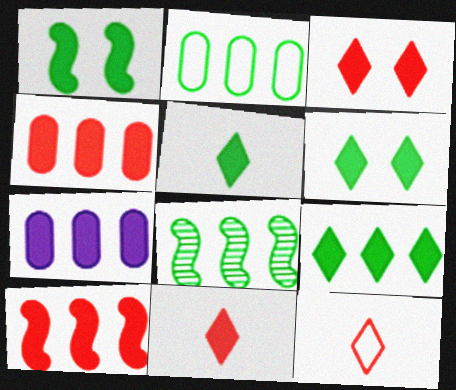[[1, 7, 11], 
[2, 8, 9], 
[5, 6, 9], 
[7, 9, 10]]